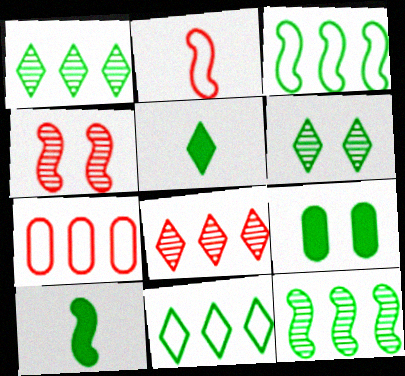[[5, 6, 11]]